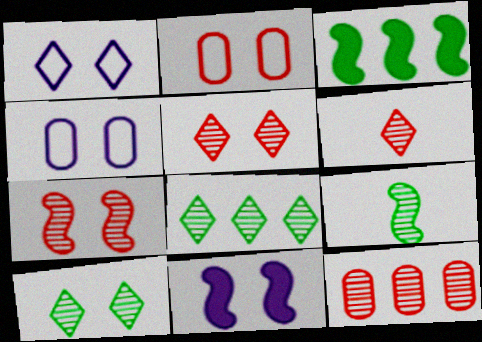[[2, 10, 11], 
[3, 4, 6], 
[6, 7, 12]]